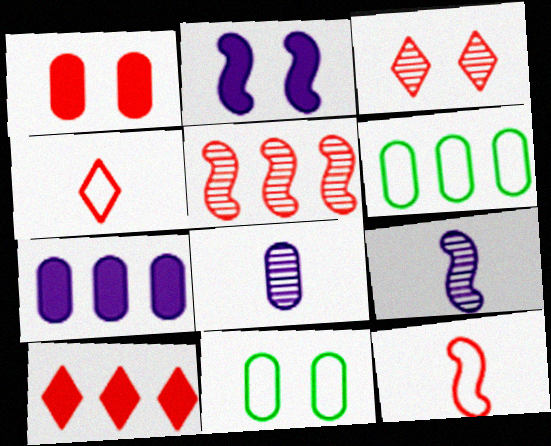[[1, 4, 5], 
[1, 6, 8], 
[2, 3, 11], 
[3, 4, 10], 
[9, 10, 11]]